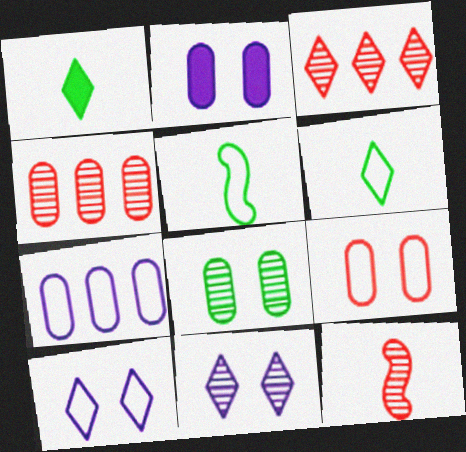[[1, 3, 10], 
[2, 3, 5], 
[2, 8, 9]]